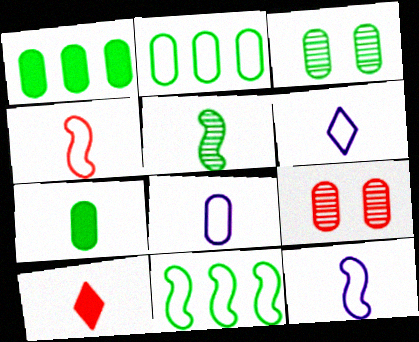[[1, 8, 9], 
[2, 3, 7], 
[5, 8, 10], 
[6, 8, 12]]